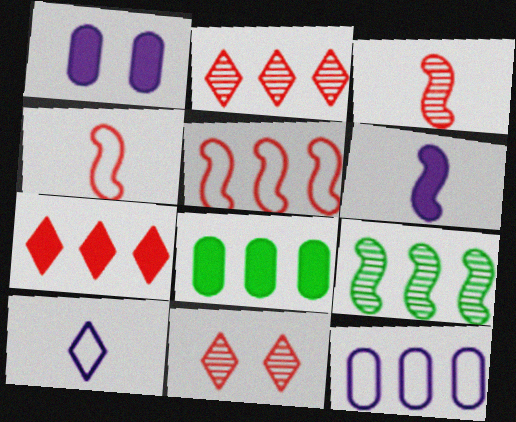[[7, 9, 12]]